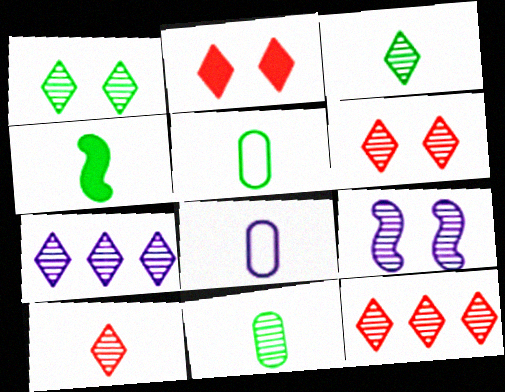[[1, 7, 10], 
[3, 4, 5], 
[3, 6, 7], 
[4, 8, 10], 
[6, 10, 12], 
[9, 11, 12]]